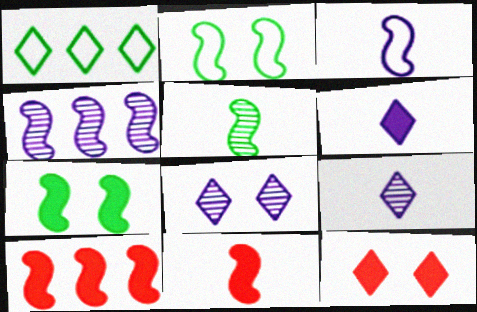[[1, 9, 12], 
[2, 4, 11], 
[3, 5, 11]]